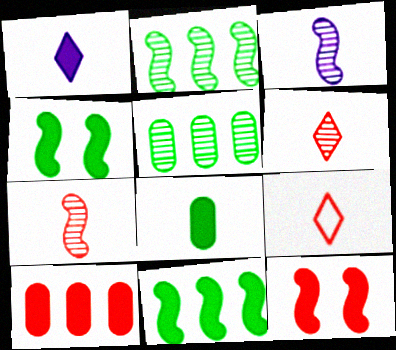[[1, 4, 10], 
[3, 8, 9]]